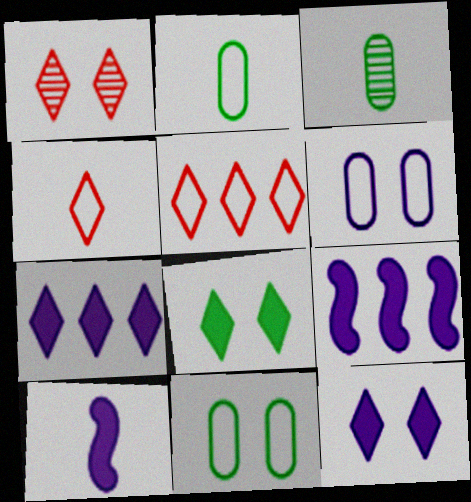[[1, 2, 9], 
[3, 4, 10]]